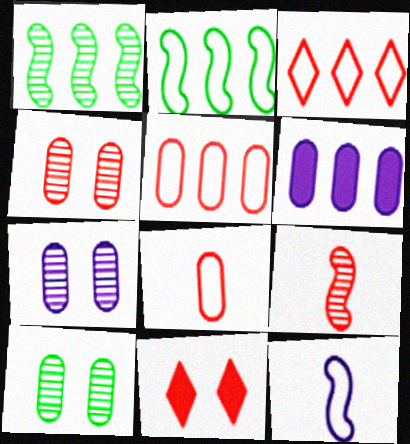[[1, 3, 6], 
[4, 7, 10], 
[5, 9, 11], 
[6, 8, 10]]